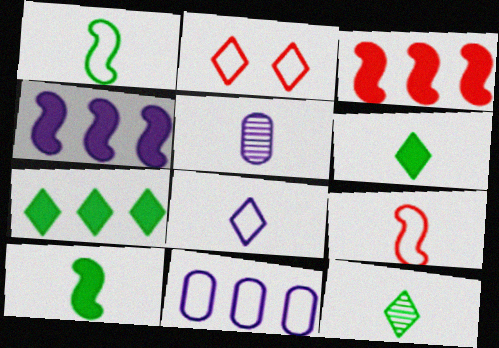[[1, 2, 11], 
[5, 6, 9]]